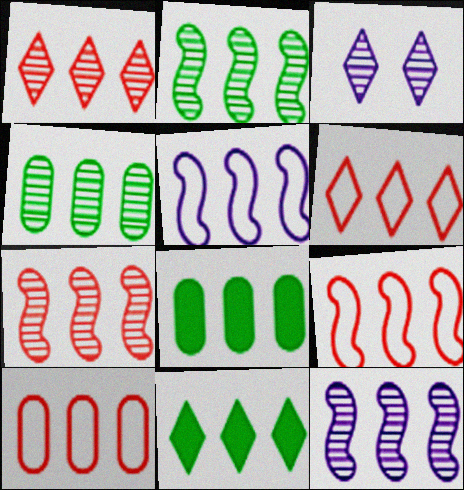[[1, 4, 12], 
[1, 5, 8], 
[2, 7, 12], 
[6, 8, 12], 
[6, 9, 10], 
[10, 11, 12]]